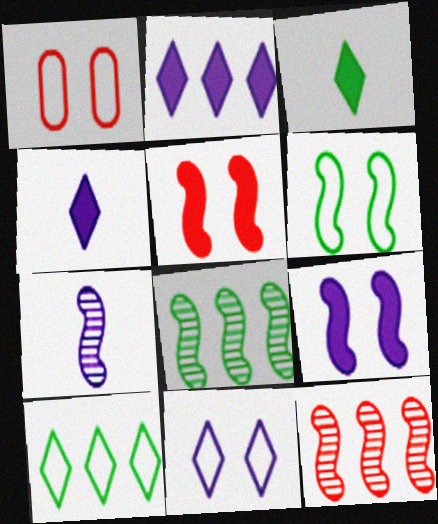[[1, 4, 8], 
[1, 6, 11]]